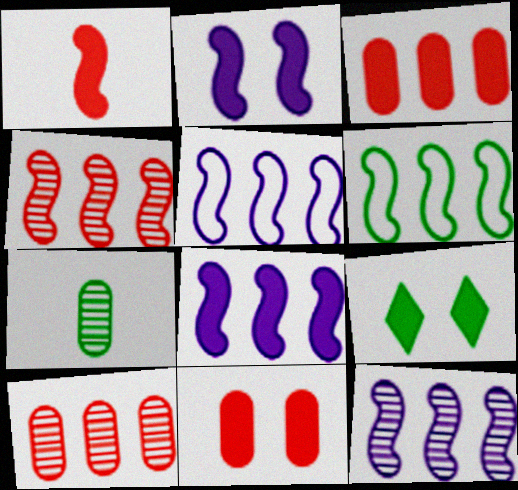[[2, 9, 11], 
[4, 6, 8], 
[5, 8, 12], 
[6, 7, 9]]